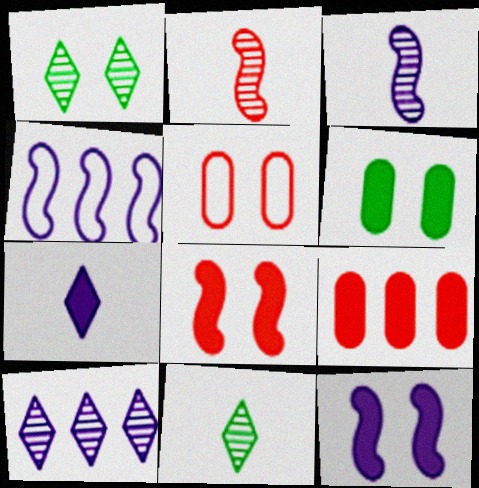[[1, 5, 12], 
[3, 4, 12]]